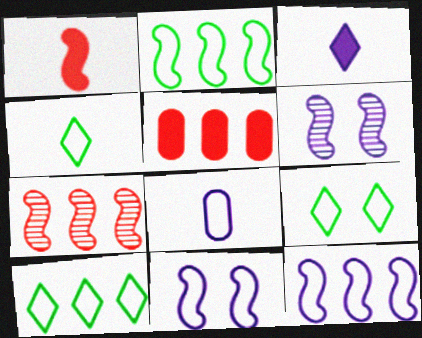[[1, 2, 6], 
[4, 5, 6], 
[4, 9, 10]]